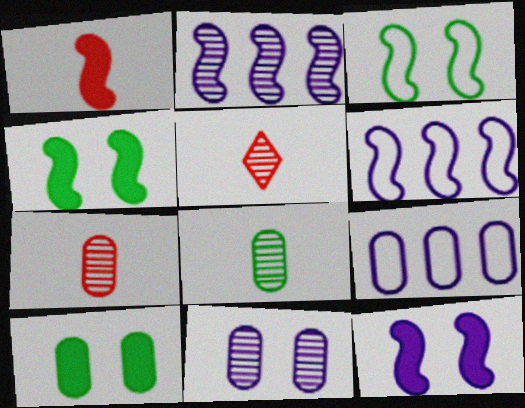[[1, 2, 3], 
[4, 5, 9], 
[5, 6, 10], 
[7, 9, 10]]